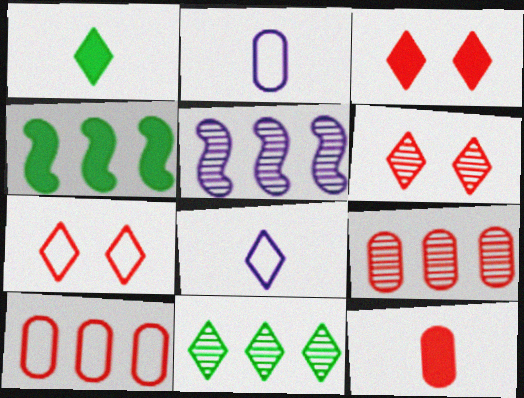[[2, 4, 6], 
[3, 6, 7], 
[3, 8, 11], 
[5, 9, 11]]